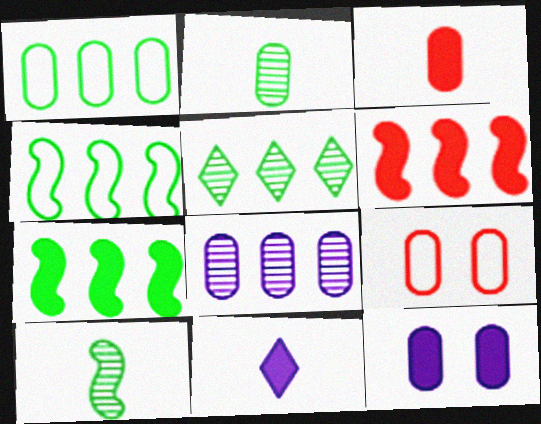[[1, 5, 7]]